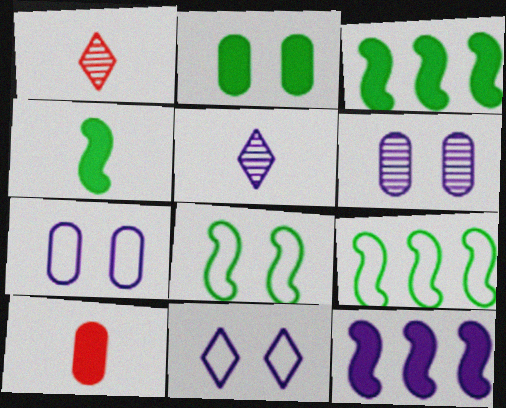[[1, 3, 7], 
[5, 7, 12]]